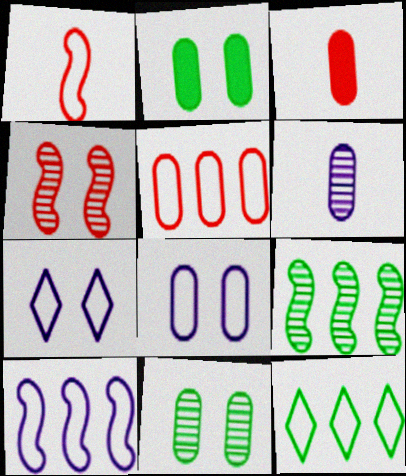[[1, 8, 12], 
[2, 4, 7], 
[2, 5, 6], 
[3, 7, 9], 
[5, 10, 12]]